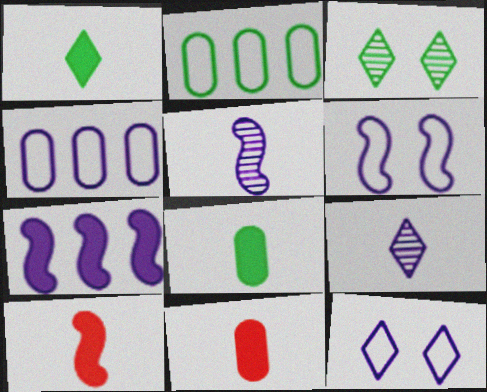[[3, 4, 10], 
[5, 6, 7]]